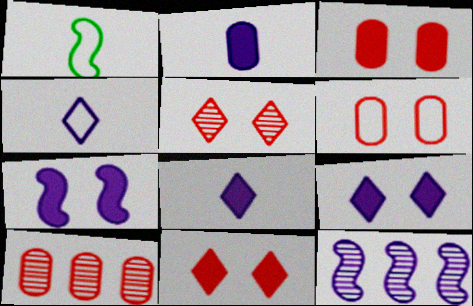[[1, 9, 10]]